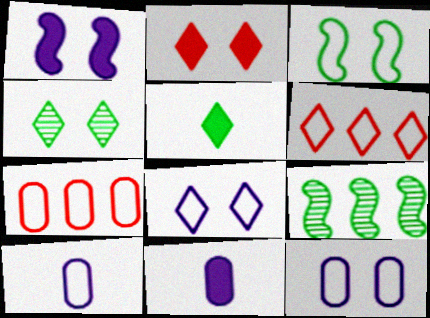[[2, 4, 8], 
[2, 9, 10], 
[3, 6, 10]]